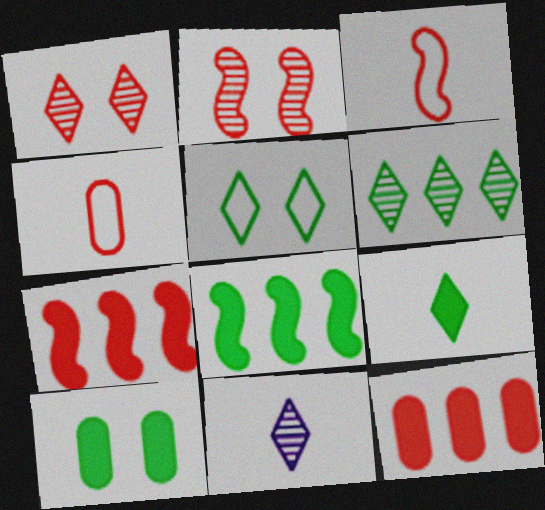[[1, 3, 12], 
[1, 4, 7], 
[1, 6, 11], 
[2, 3, 7], 
[5, 6, 9], 
[8, 9, 10]]